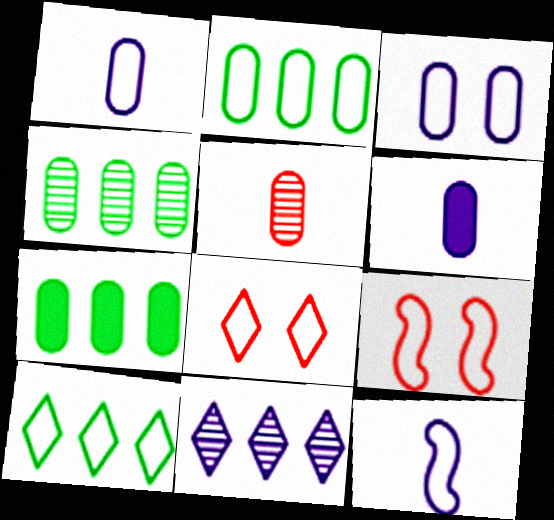[[1, 9, 10], 
[2, 4, 7], 
[2, 8, 12], 
[3, 5, 7]]